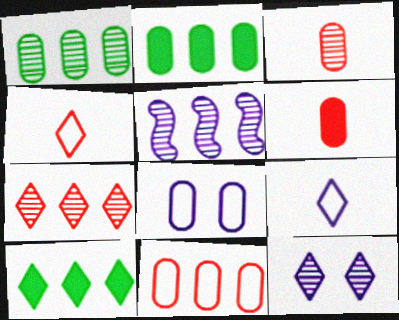[[1, 5, 7], 
[1, 6, 8], 
[2, 3, 8], 
[4, 10, 12], 
[5, 10, 11]]